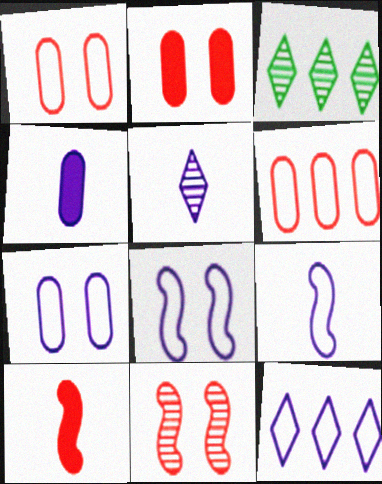[[2, 3, 9], 
[3, 7, 10], 
[4, 5, 9], 
[7, 9, 12]]